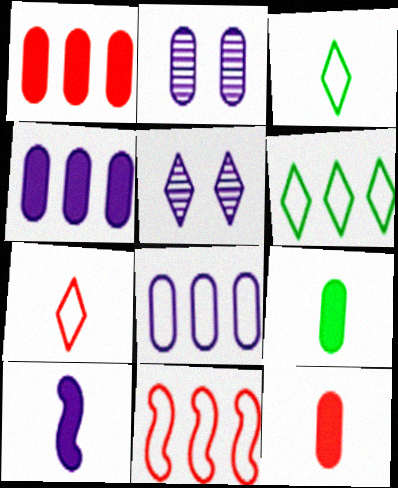[[5, 8, 10], 
[5, 9, 11], 
[6, 8, 11]]